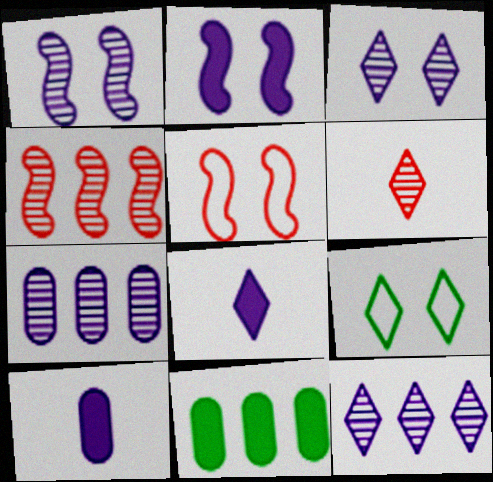[[4, 9, 10]]